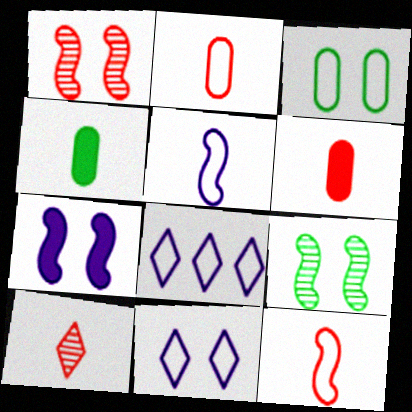[[1, 4, 8], 
[3, 8, 12], 
[4, 5, 10], 
[6, 8, 9], 
[6, 10, 12]]